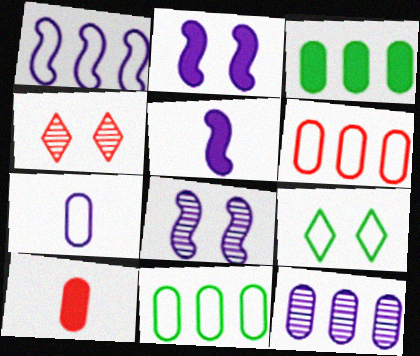[[1, 5, 8], 
[3, 6, 12], 
[4, 5, 11]]